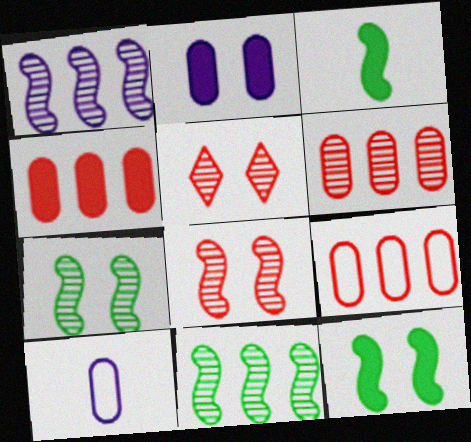[[4, 6, 9]]